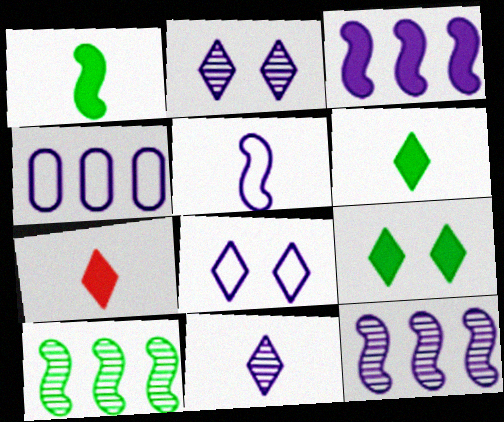[[4, 5, 8]]